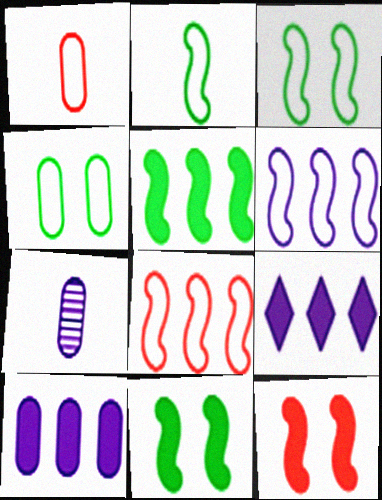[]